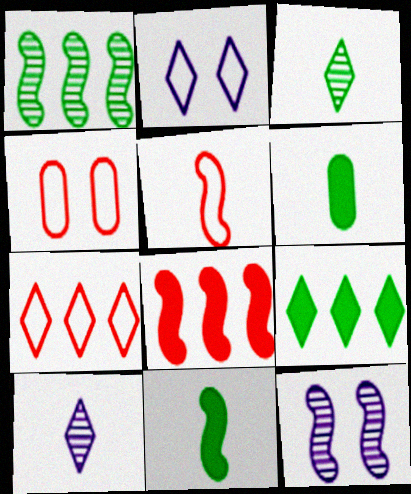[[4, 5, 7], 
[5, 6, 10], 
[6, 7, 12]]